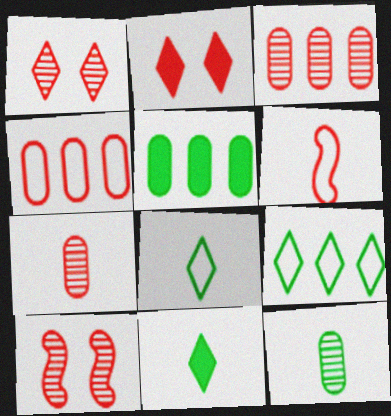[[2, 3, 6]]